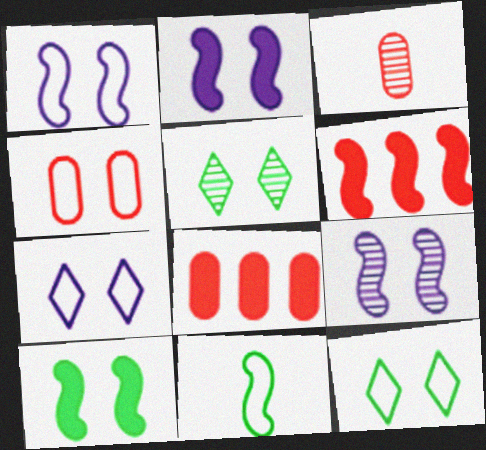[[1, 2, 9], 
[1, 4, 12], 
[2, 4, 5], 
[3, 4, 8], 
[6, 9, 11]]